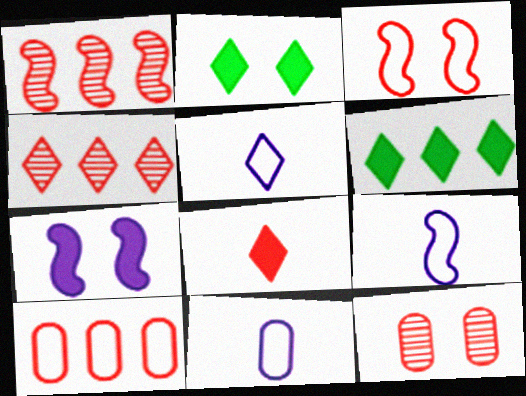[[1, 2, 11], 
[2, 4, 5], 
[5, 9, 11], 
[6, 9, 12]]